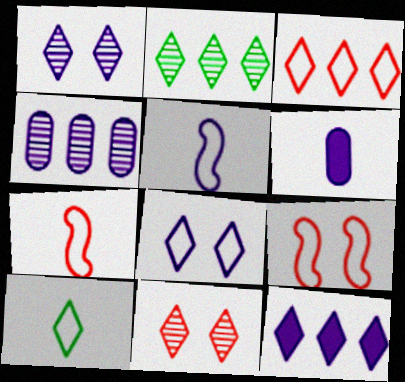[[2, 3, 12], 
[2, 6, 9], 
[3, 8, 10], 
[10, 11, 12]]